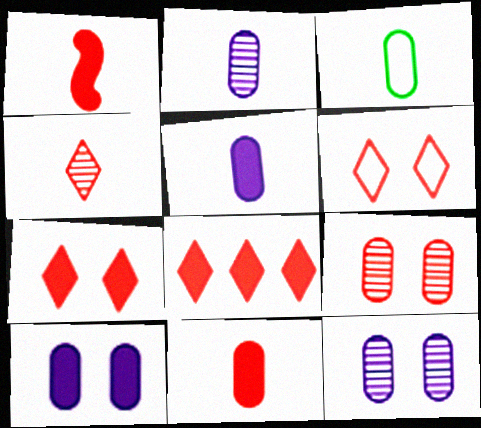[[2, 3, 11], 
[4, 6, 8]]